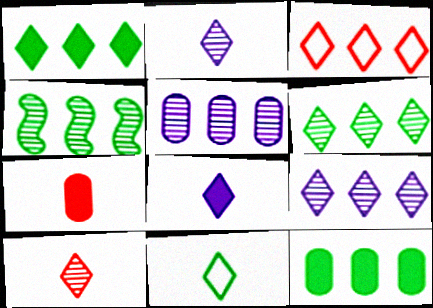[[1, 3, 9], 
[8, 10, 11]]